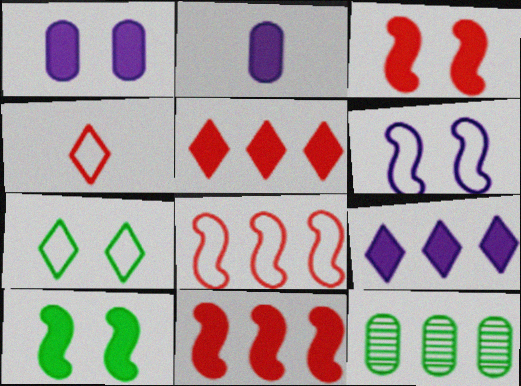[[2, 5, 10], 
[8, 9, 12]]